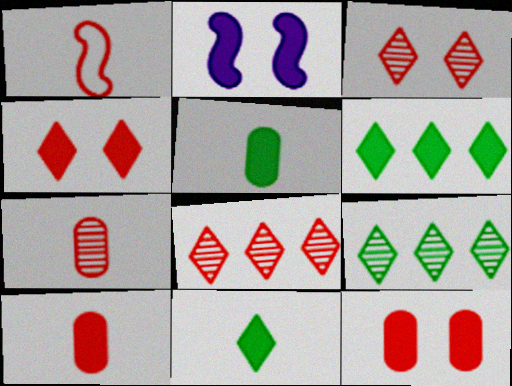[[1, 8, 12], 
[2, 6, 10]]